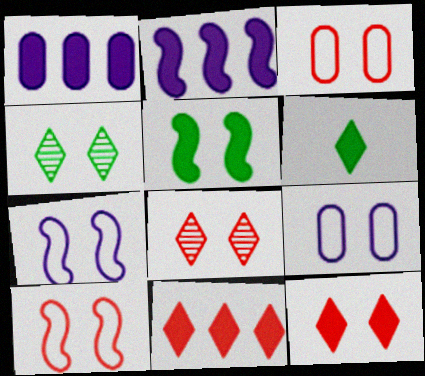[[5, 8, 9]]